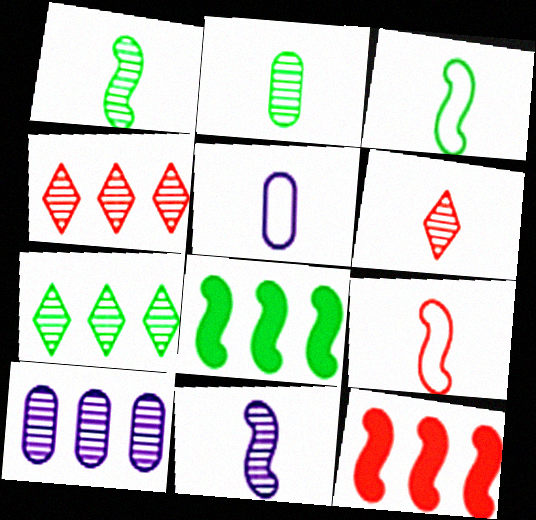[[2, 6, 11]]